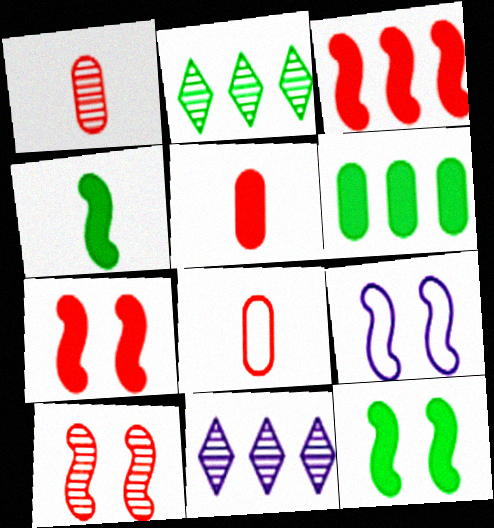[[1, 5, 8], 
[2, 5, 9], 
[8, 11, 12], 
[9, 10, 12]]